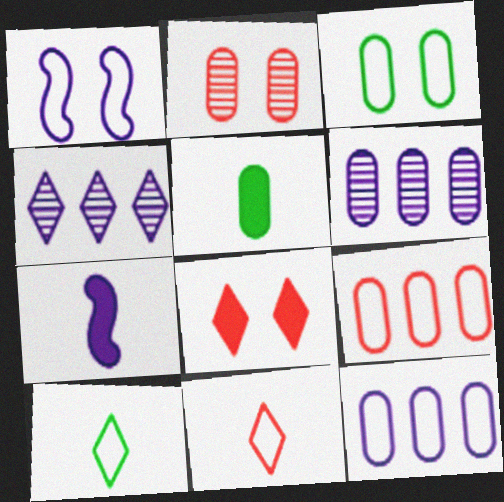[[1, 9, 10], 
[2, 5, 12], 
[4, 8, 10]]